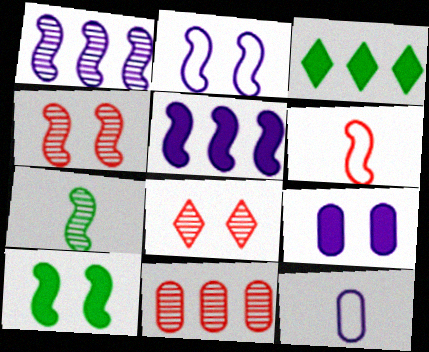[[1, 4, 7], 
[1, 6, 10], 
[2, 4, 10], 
[3, 4, 12]]